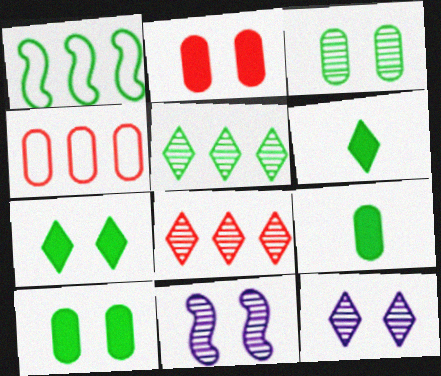[[1, 3, 6], 
[4, 6, 11]]